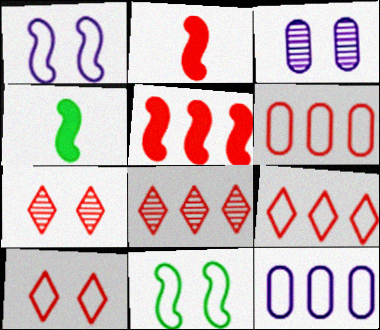[[2, 6, 7], 
[3, 4, 9], 
[4, 7, 12], 
[5, 6, 8]]